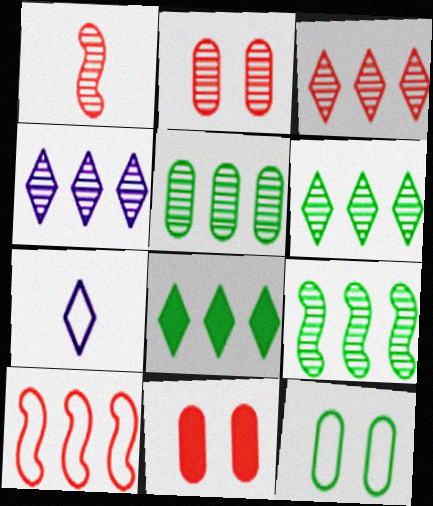[[1, 2, 3], 
[3, 4, 6], 
[5, 6, 9], 
[7, 9, 11], 
[7, 10, 12]]